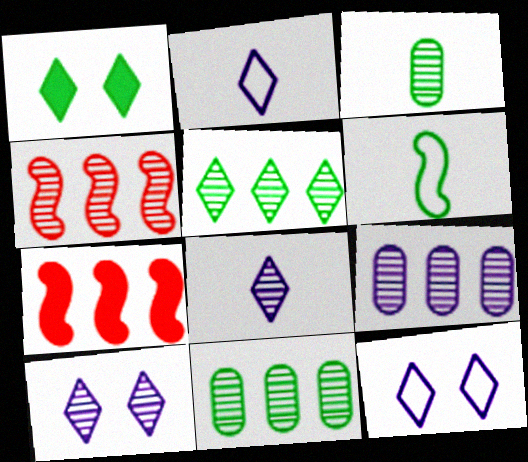[[1, 6, 11], 
[3, 4, 10], 
[3, 7, 12], 
[4, 5, 9]]